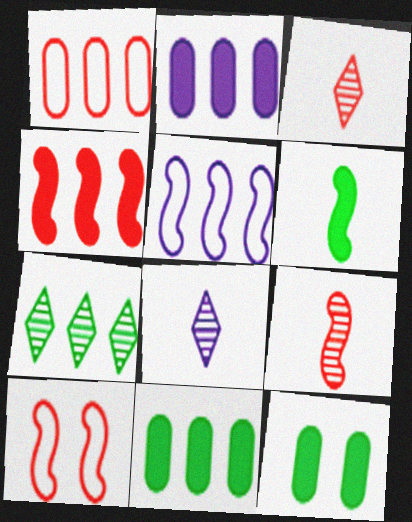[[3, 5, 12], 
[4, 9, 10], 
[8, 10, 11]]